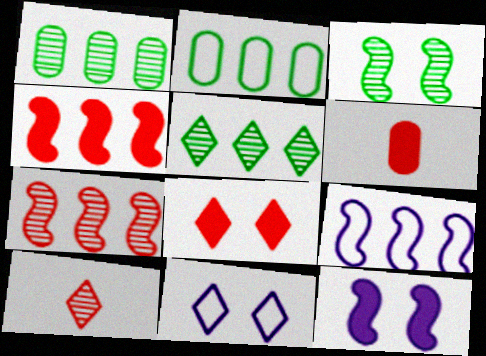[[2, 10, 12], 
[4, 6, 8]]